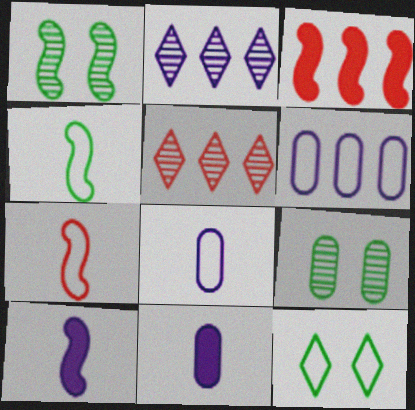[[6, 7, 12]]